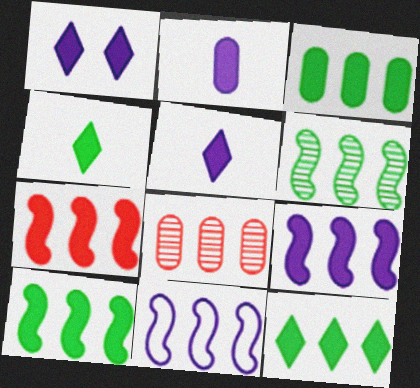[[1, 2, 9], 
[3, 10, 12], 
[6, 7, 11], 
[7, 9, 10], 
[8, 11, 12]]